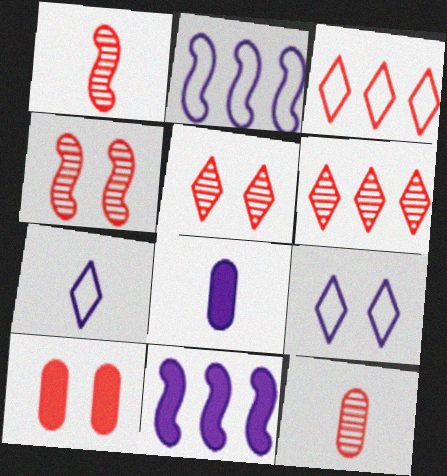[[1, 3, 10], 
[4, 6, 12]]